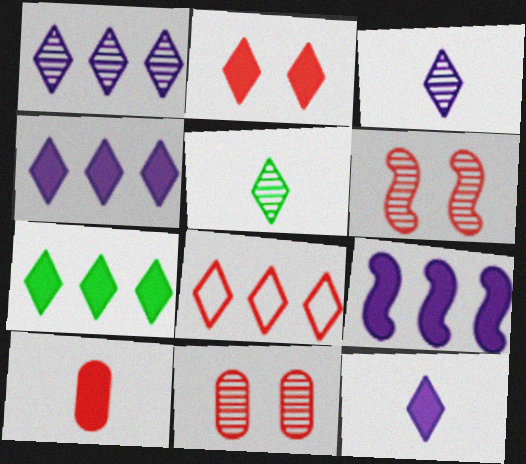[[1, 7, 8], 
[2, 7, 12], 
[6, 8, 10]]